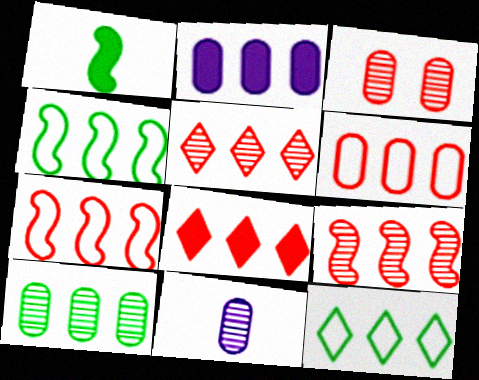[[2, 4, 5], 
[2, 6, 10], 
[2, 9, 12], 
[3, 10, 11], 
[6, 8, 9]]